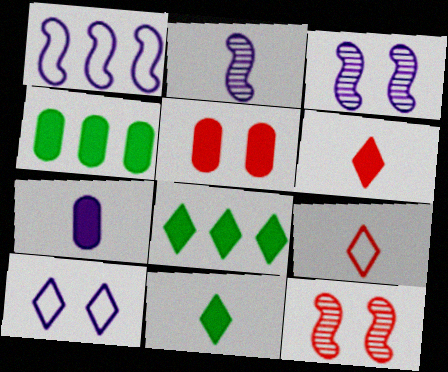[[3, 4, 9], 
[4, 5, 7]]